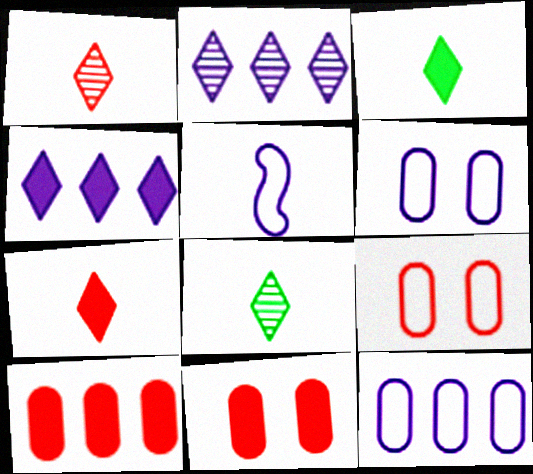[]